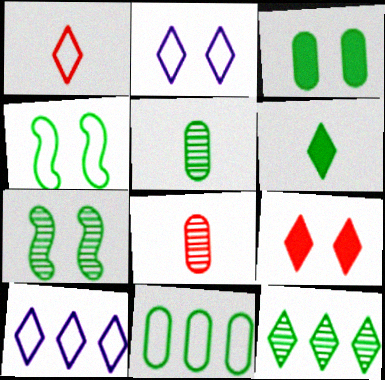[[3, 5, 11], 
[5, 7, 12], 
[6, 7, 11]]